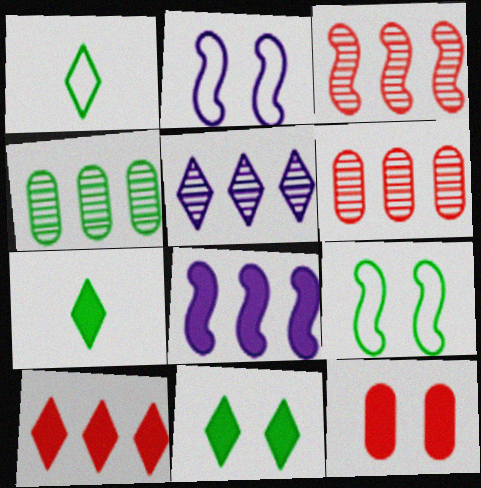[[2, 6, 7], 
[3, 4, 5], 
[4, 7, 9], 
[7, 8, 12]]